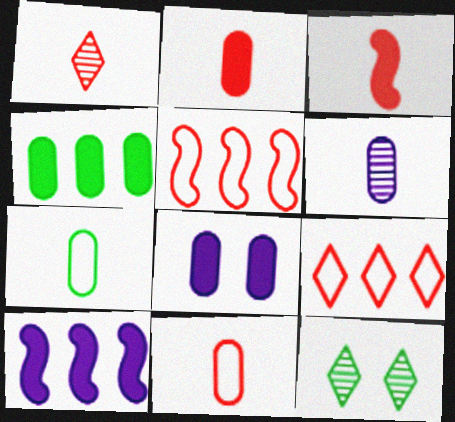[[1, 3, 11], 
[2, 4, 8], 
[2, 6, 7], 
[10, 11, 12]]